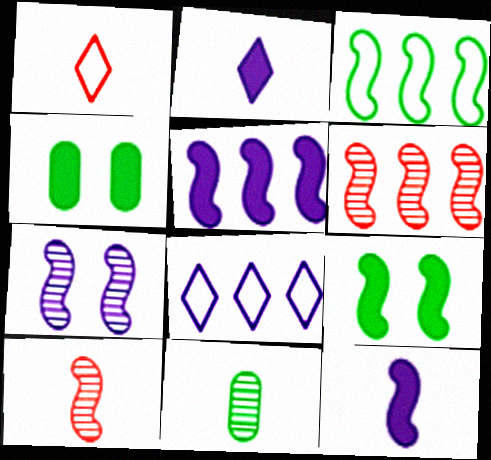[[1, 11, 12], 
[3, 5, 6], 
[4, 8, 10]]